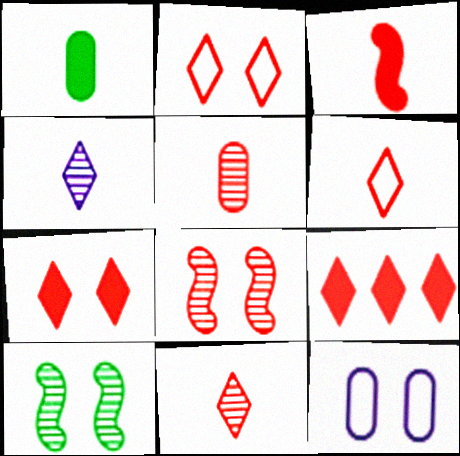[[2, 9, 11], 
[3, 5, 6], 
[7, 10, 12]]